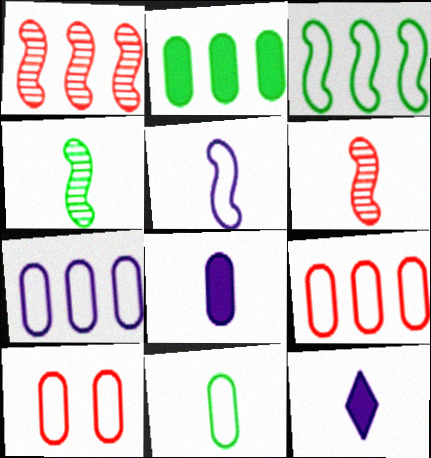[[6, 11, 12], 
[7, 10, 11]]